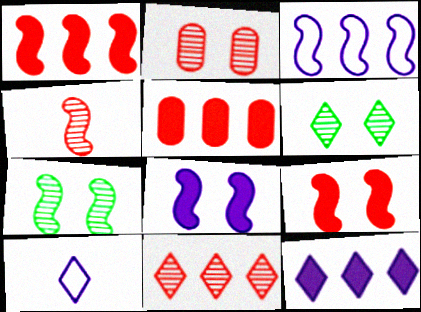[[2, 4, 11], 
[5, 7, 10]]